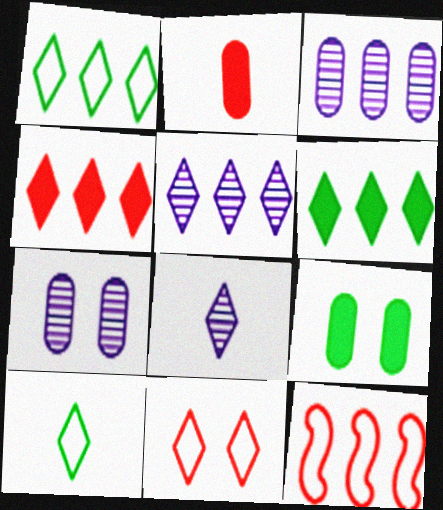[[1, 4, 5], 
[3, 6, 12], 
[6, 8, 11], 
[8, 9, 12]]